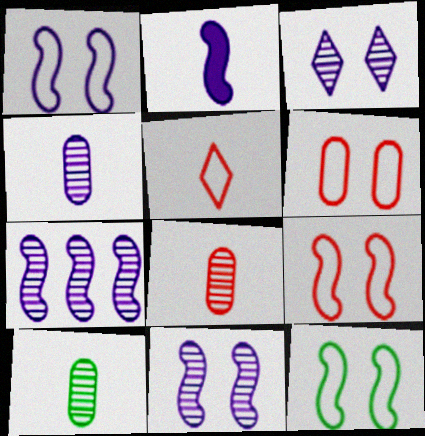[[1, 2, 7], 
[1, 9, 12], 
[2, 5, 10], 
[3, 4, 7], 
[4, 8, 10]]